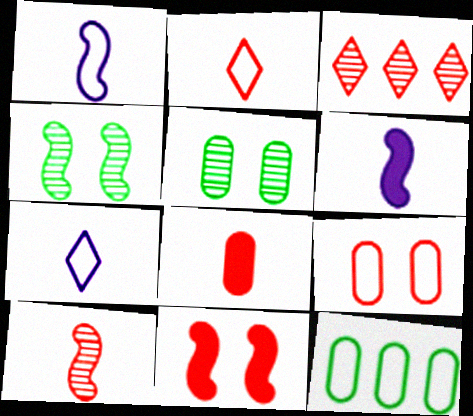[[2, 8, 10]]